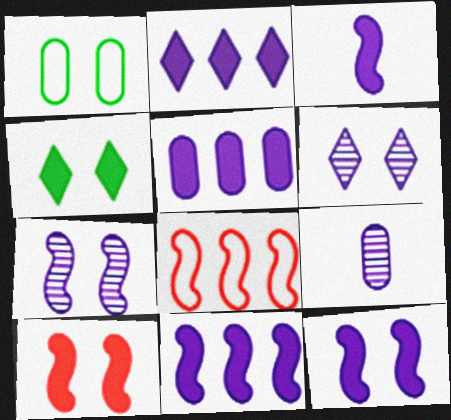[[1, 6, 10], 
[2, 5, 11], 
[3, 11, 12], 
[4, 8, 9]]